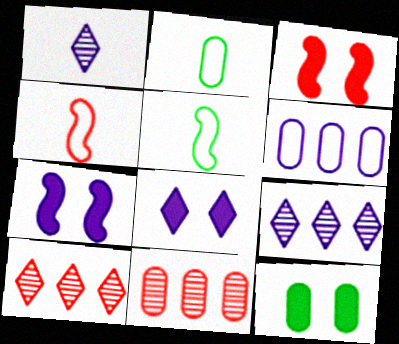[[1, 6, 7], 
[2, 3, 9], 
[2, 7, 10], 
[3, 8, 12], 
[4, 9, 12], 
[5, 8, 11]]